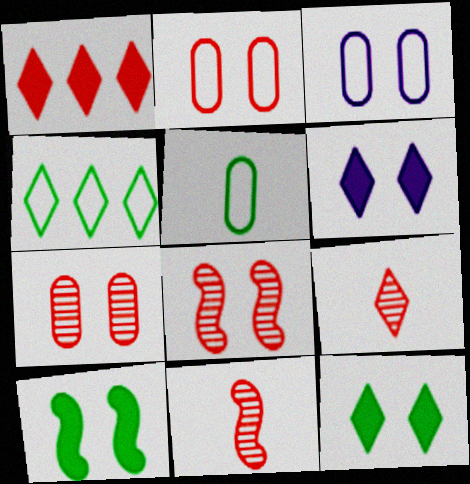[[1, 2, 11], 
[3, 8, 12], 
[4, 6, 9]]